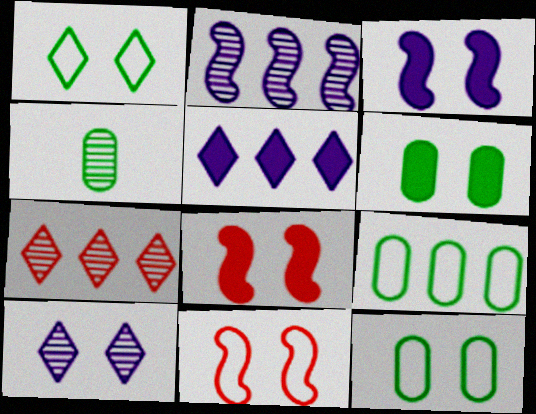[[4, 5, 11], 
[4, 6, 9], 
[6, 10, 11], 
[8, 10, 12]]